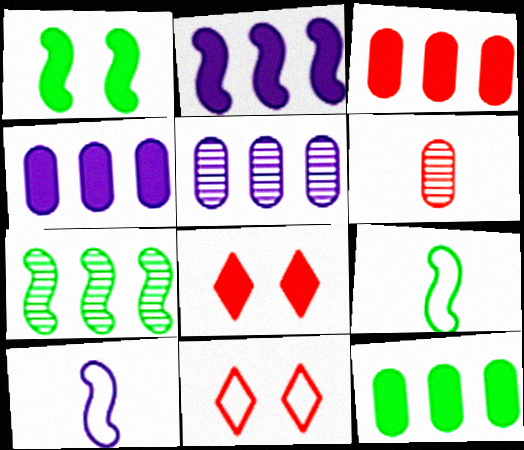[[1, 7, 9], 
[3, 4, 12], 
[5, 8, 9]]